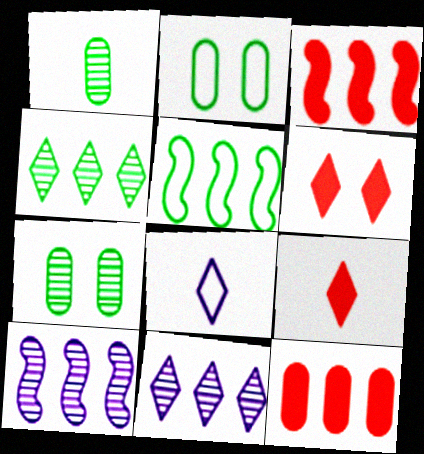[[2, 9, 10], 
[3, 5, 10], 
[3, 7, 8], 
[4, 6, 8], 
[5, 11, 12]]